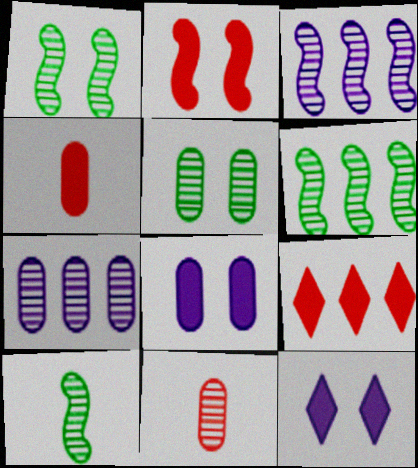[[1, 6, 10], 
[2, 4, 9], 
[5, 7, 11]]